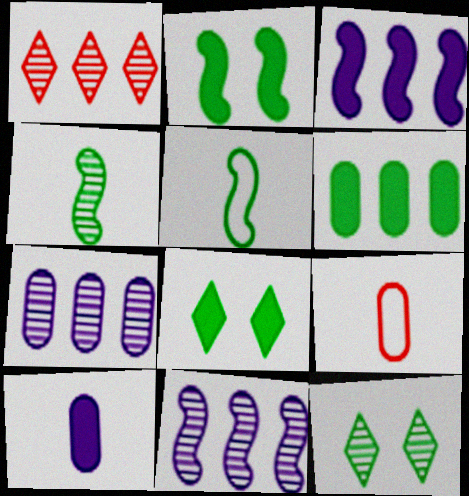[[3, 9, 12], 
[5, 6, 12], 
[8, 9, 11]]